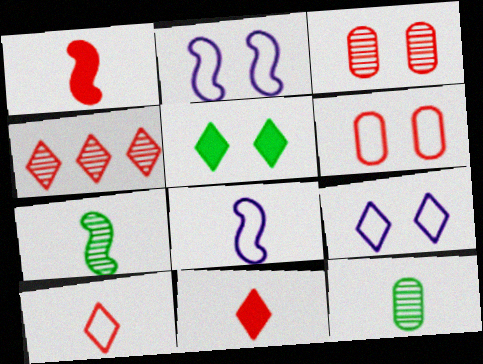[[1, 4, 6], 
[1, 7, 8], 
[2, 3, 5], 
[8, 11, 12]]